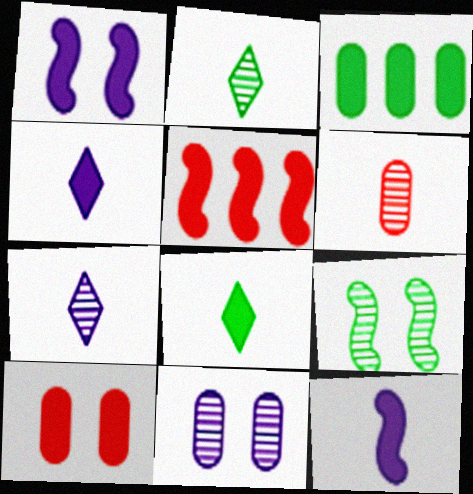[]